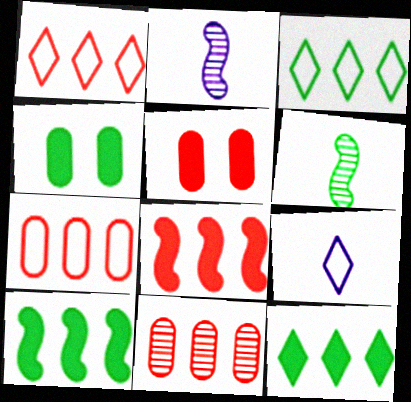[[1, 2, 4], 
[1, 8, 11], 
[2, 3, 5], 
[3, 4, 6]]